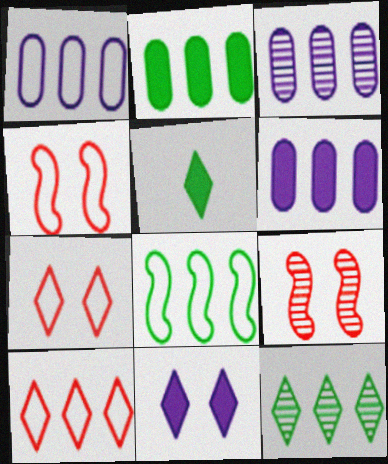[[1, 3, 6], 
[1, 5, 9], 
[1, 8, 10], 
[2, 8, 12], 
[3, 4, 5]]